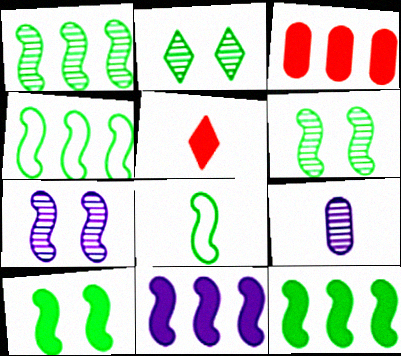[[1, 4, 12], 
[1, 8, 10], 
[5, 8, 9], 
[6, 8, 12]]